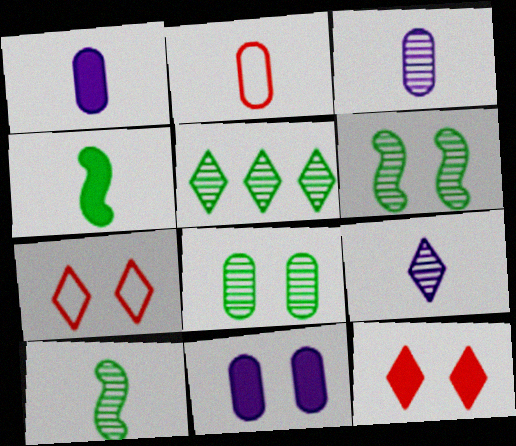[[2, 4, 9], 
[5, 8, 10], 
[6, 7, 11]]